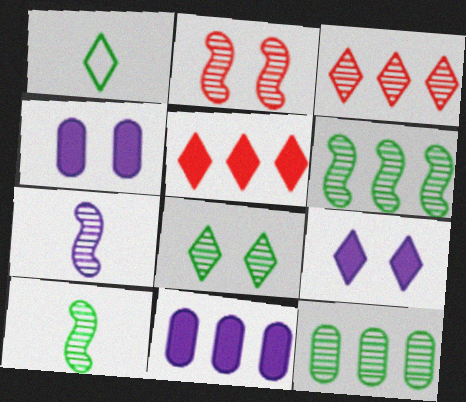[[1, 2, 11], 
[1, 3, 9], 
[2, 6, 7], 
[8, 10, 12]]